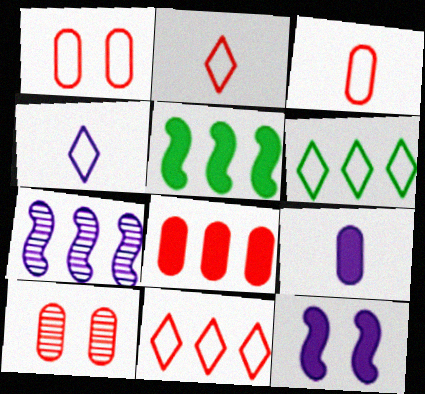[[3, 8, 10], 
[4, 5, 10], 
[6, 7, 8]]